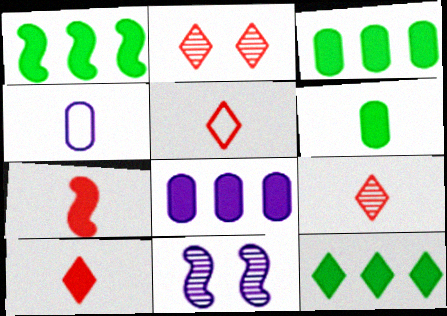[[1, 2, 4], 
[1, 3, 12], 
[3, 5, 11], 
[5, 9, 10]]